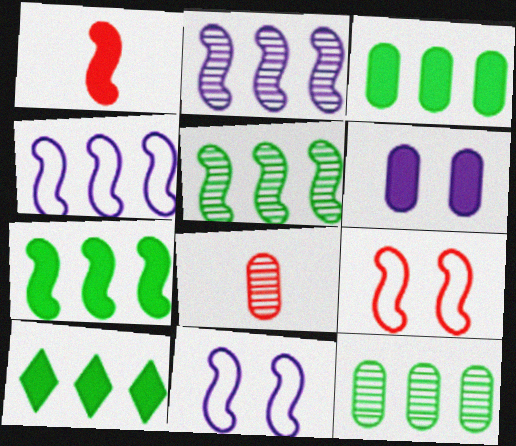[[1, 5, 11], 
[1, 6, 10], 
[3, 7, 10], 
[8, 10, 11]]